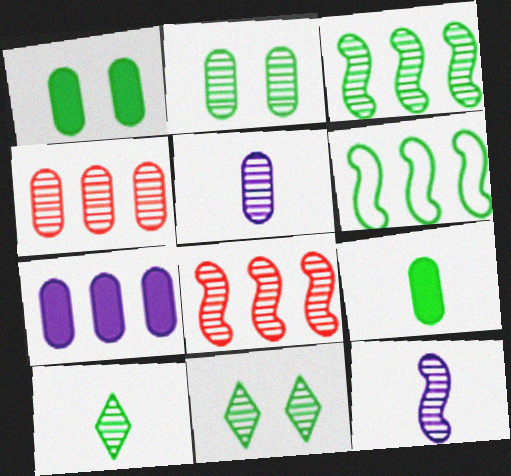[[1, 6, 10], 
[2, 3, 10], 
[2, 4, 5], 
[4, 11, 12], 
[5, 8, 11], 
[6, 9, 11]]